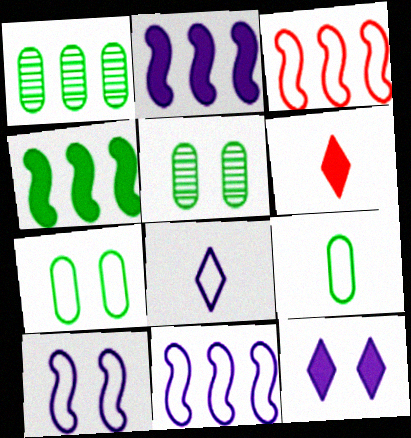[[1, 6, 10], 
[3, 7, 8], 
[5, 6, 11]]